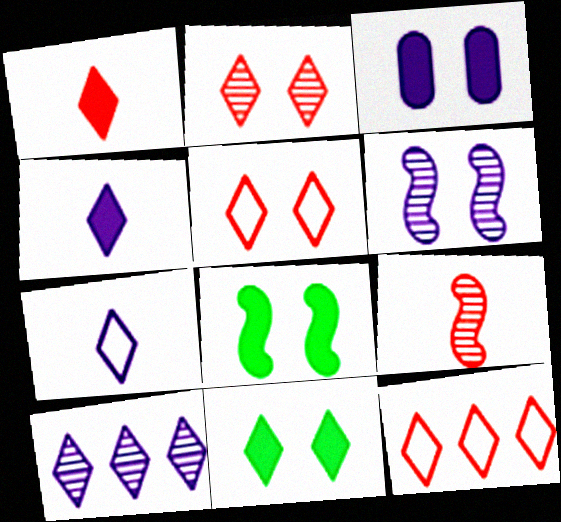[[1, 2, 12]]